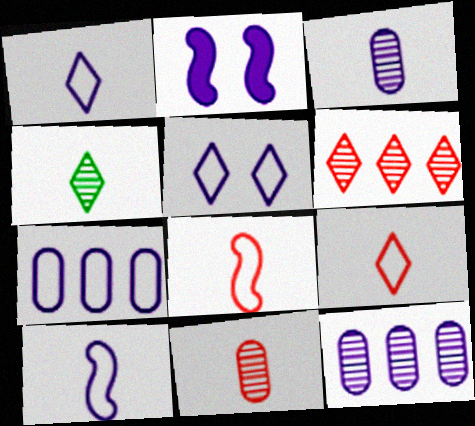[[1, 2, 12], 
[5, 7, 10]]